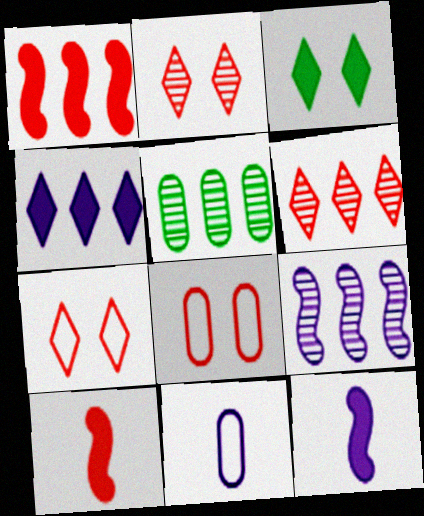[[5, 6, 9], 
[5, 7, 12], 
[6, 8, 10]]